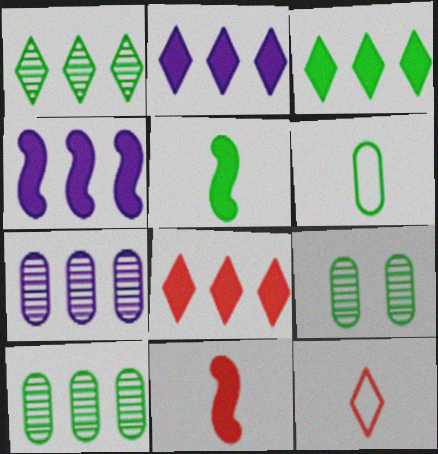[[2, 3, 8], 
[4, 9, 12]]